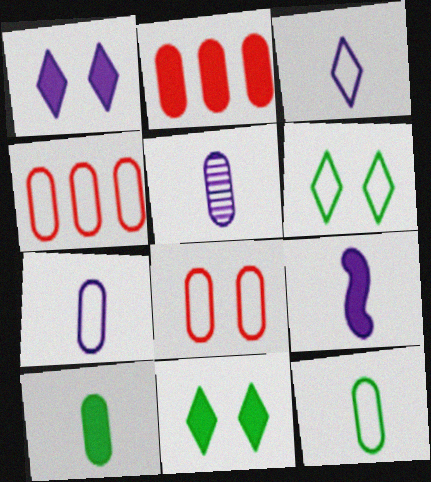[[2, 9, 11], 
[3, 5, 9]]